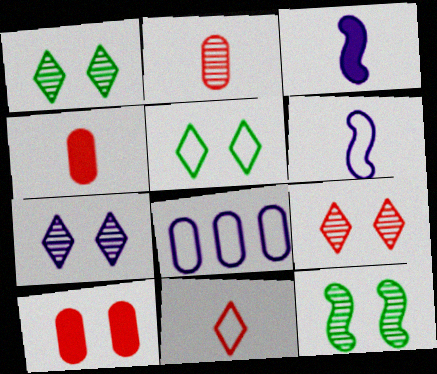[[1, 7, 9], 
[3, 7, 8]]